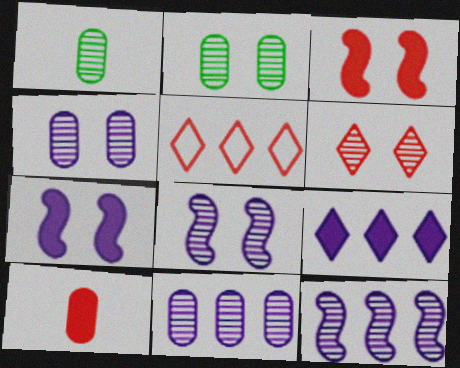[[1, 5, 7], 
[1, 6, 12], 
[2, 6, 8]]